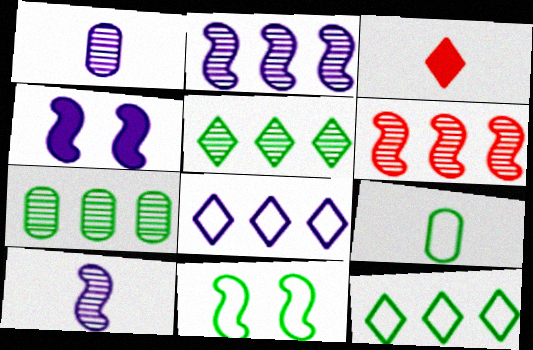[[1, 4, 8], 
[3, 9, 10], 
[9, 11, 12]]